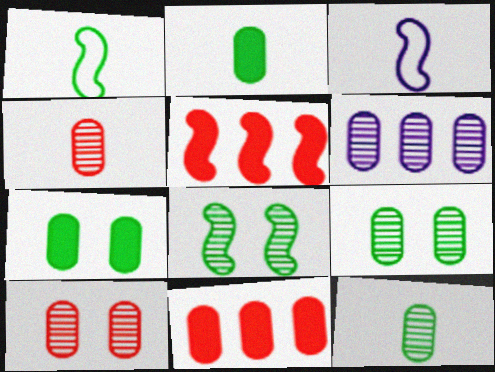[[3, 5, 8], 
[4, 6, 9], 
[6, 10, 12]]